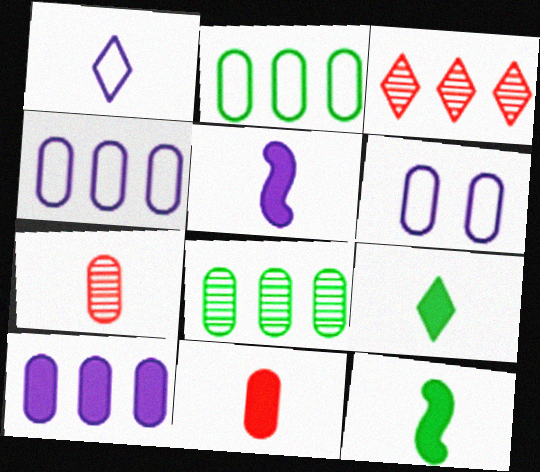[[1, 7, 12], 
[3, 6, 12], 
[5, 9, 11], 
[6, 8, 11]]